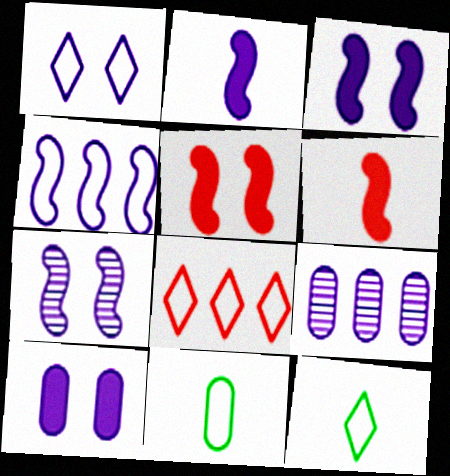[[1, 2, 9], 
[1, 7, 10], 
[1, 8, 12], 
[2, 4, 7], 
[5, 9, 12]]